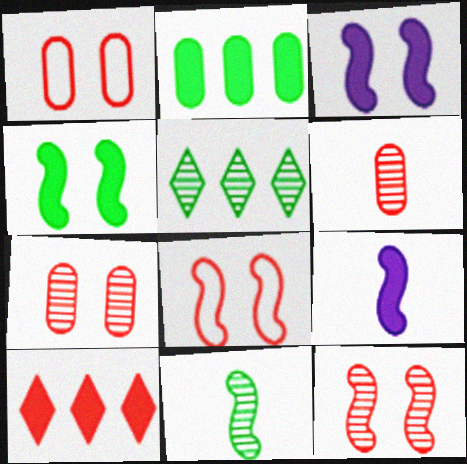[[1, 5, 9], 
[6, 8, 10]]